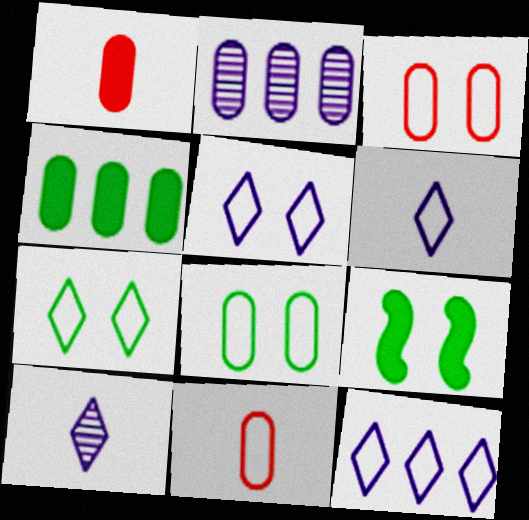[[1, 2, 8], 
[5, 6, 12]]